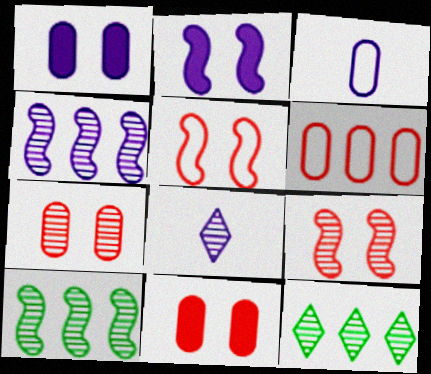[[7, 8, 10]]